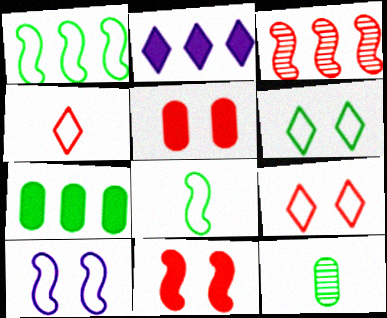[[3, 4, 5]]